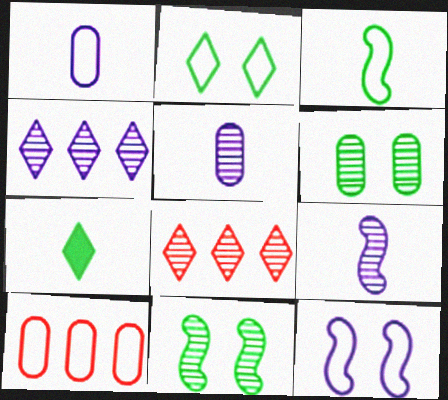[[5, 8, 11], 
[6, 8, 9]]